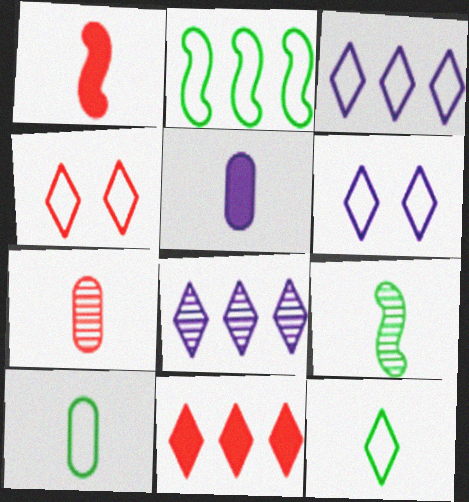[[3, 4, 12], 
[5, 7, 10]]